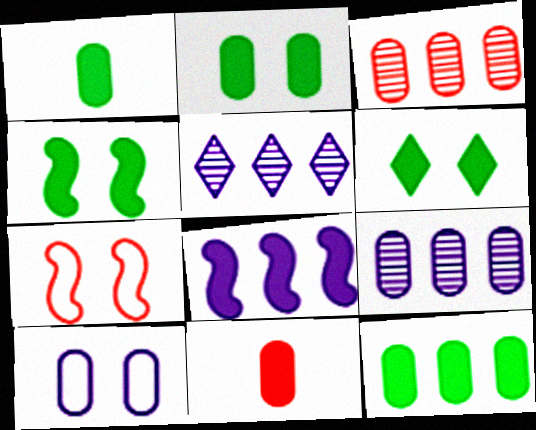[[1, 2, 12], 
[1, 3, 10], 
[1, 5, 7], 
[2, 4, 6], 
[6, 8, 11]]